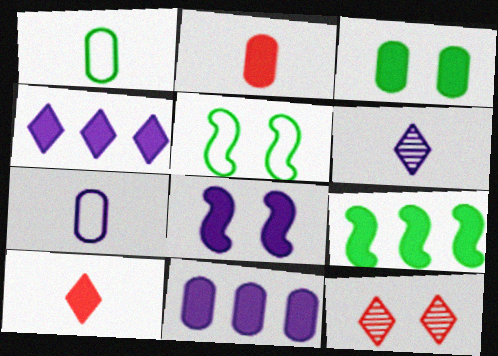[[2, 3, 11], 
[7, 9, 12]]